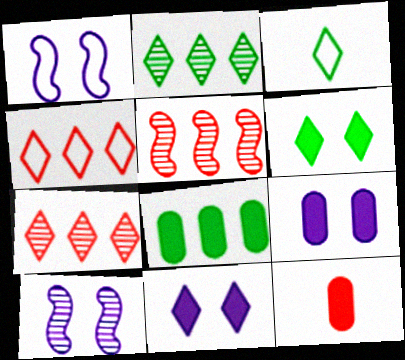[[1, 2, 12], 
[2, 3, 6], 
[3, 5, 9], 
[3, 7, 11], 
[8, 9, 12]]